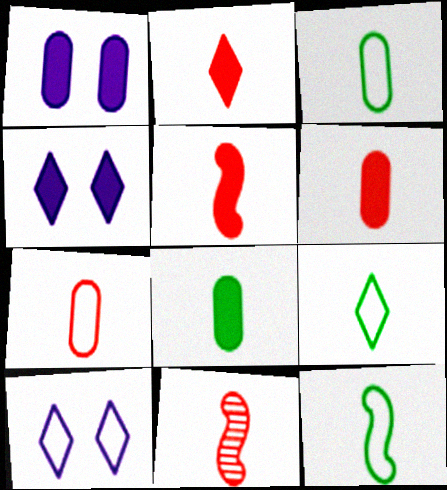[[2, 5, 6], 
[2, 7, 11], 
[3, 9, 12]]